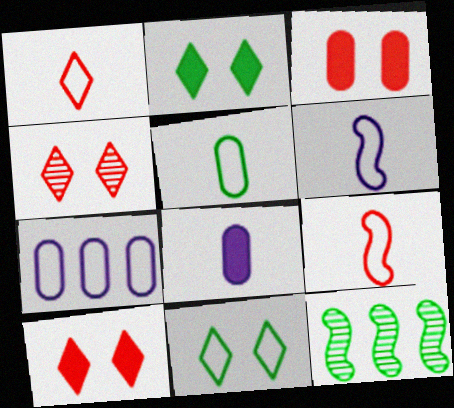[[1, 5, 6], 
[2, 5, 12], 
[7, 9, 11]]